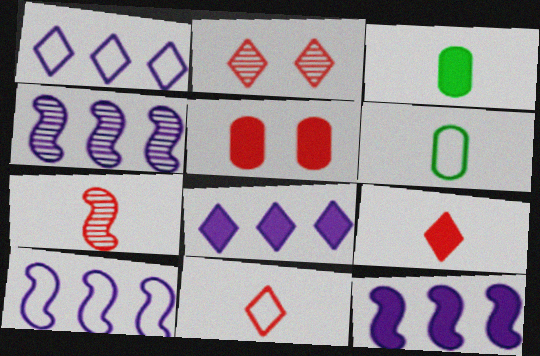[[2, 3, 10], 
[2, 6, 12], 
[4, 10, 12]]